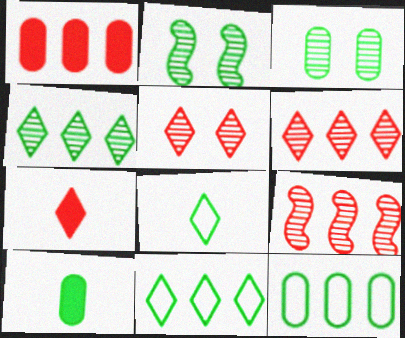[[2, 10, 11], 
[3, 10, 12]]